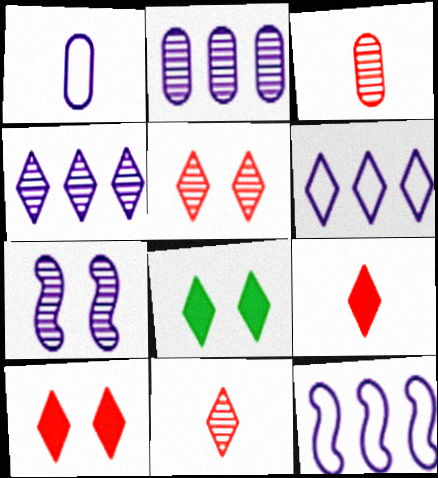[[3, 8, 12], 
[6, 8, 11]]